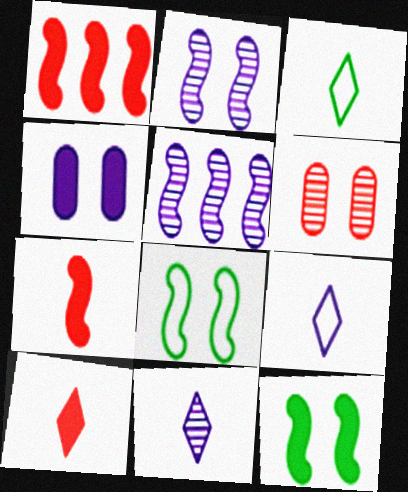[[3, 10, 11], 
[4, 5, 9], 
[5, 7, 8]]